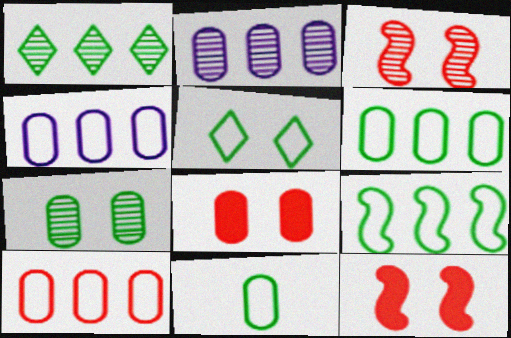[[2, 8, 11], 
[4, 6, 10], 
[5, 9, 11]]